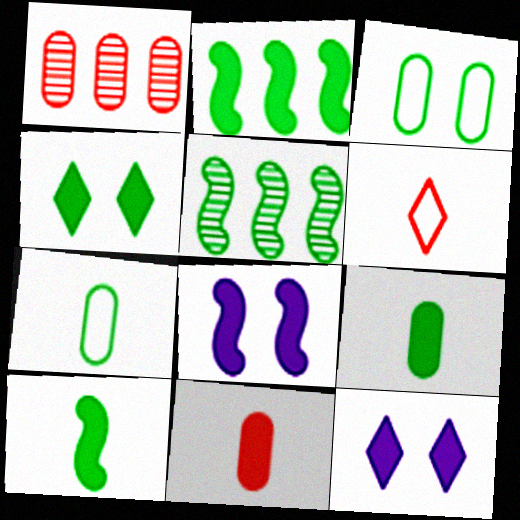[[2, 4, 9], 
[2, 11, 12], 
[4, 5, 7]]